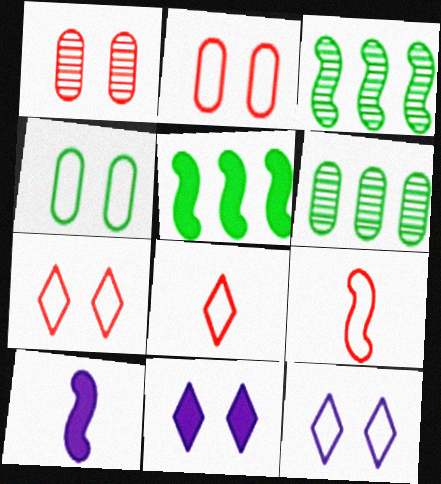[[6, 7, 10], 
[6, 9, 11]]